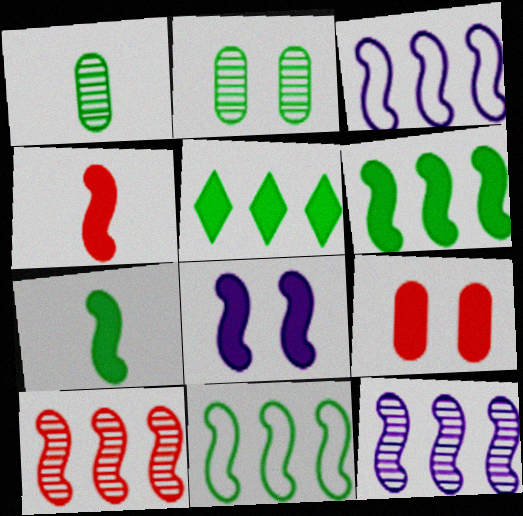[[3, 6, 10], 
[4, 6, 8]]